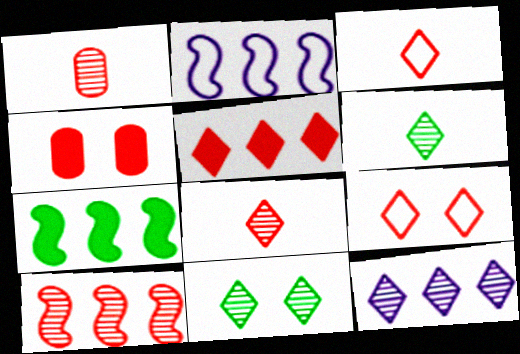[[2, 4, 6], 
[2, 7, 10], 
[3, 4, 10], 
[5, 8, 9], 
[8, 11, 12]]